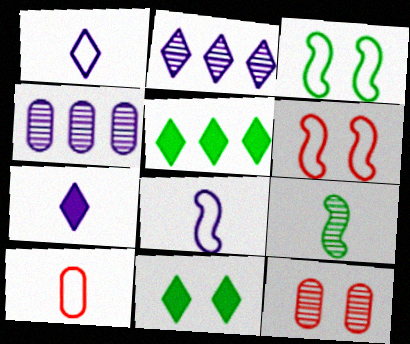[[2, 9, 12], 
[5, 8, 12], 
[7, 9, 10]]